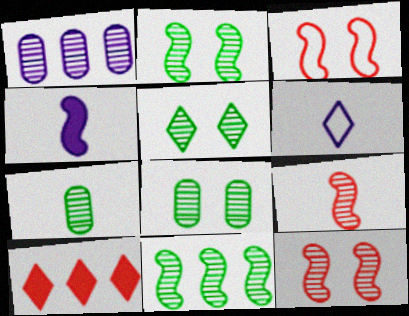[[1, 5, 9], 
[2, 5, 8], 
[3, 4, 11], 
[5, 6, 10], 
[5, 7, 11]]